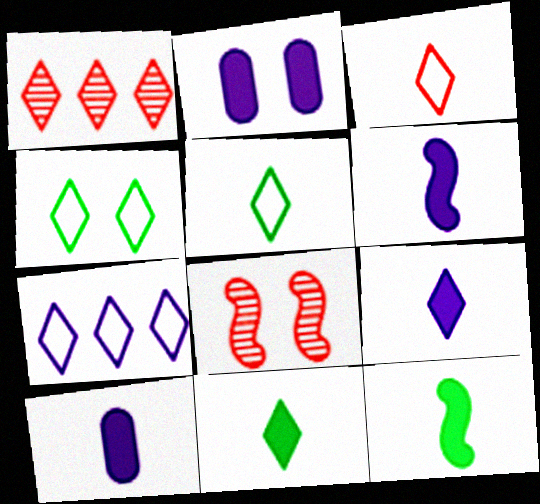[[1, 4, 9], 
[2, 4, 8], 
[3, 4, 7], 
[6, 9, 10]]